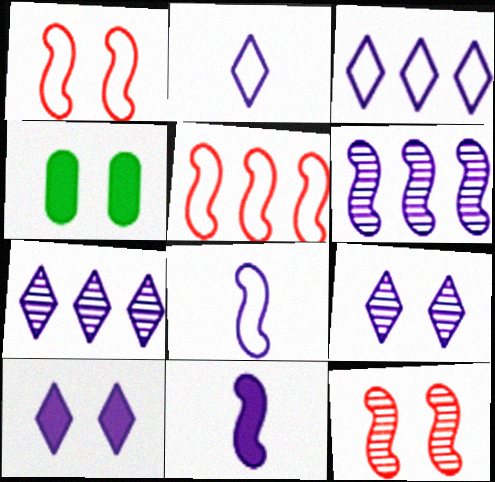[[1, 4, 9], 
[2, 7, 10]]